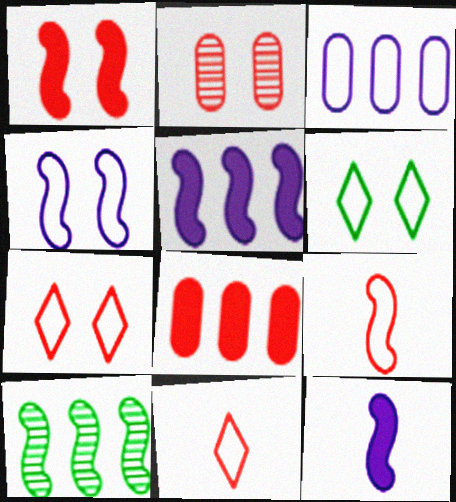[[1, 2, 7], 
[3, 6, 9]]